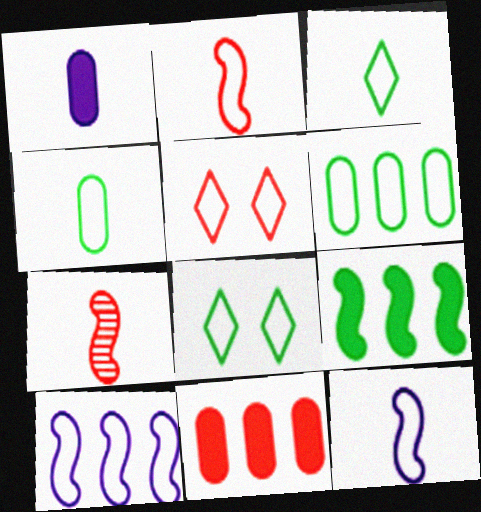[[1, 3, 7], 
[4, 5, 10], 
[5, 6, 12], 
[5, 7, 11]]